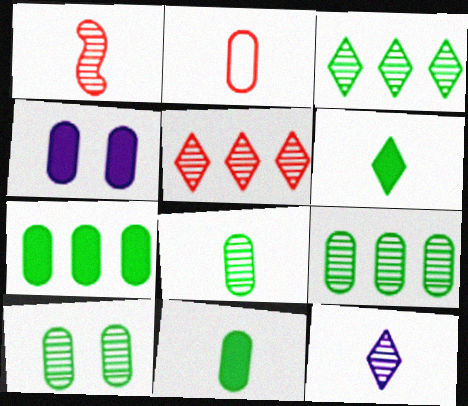[[1, 8, 12], 
[2, 4, 9], 
[8, 9, 10]]